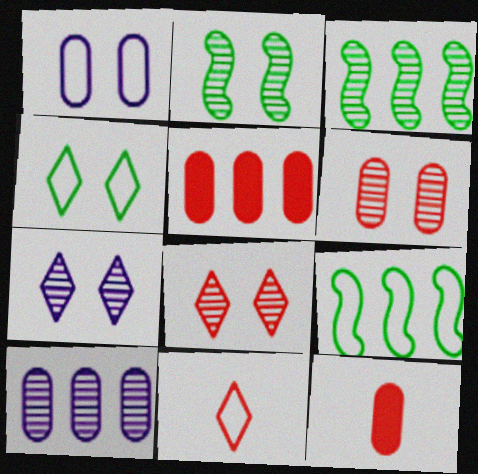[[1, 9, 11], 
[2, 6, 7], 
[7, 9, 12]]